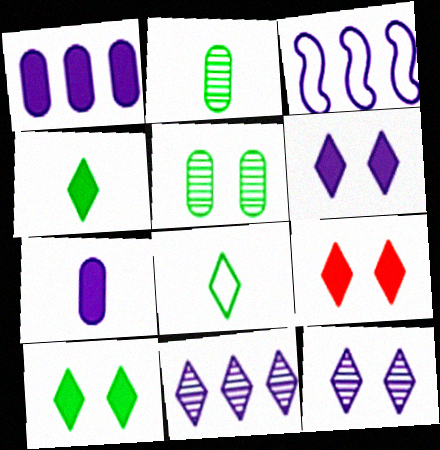[[1, 3, 11], 
[2, 3, 9], 
[3, 7, 12], 
[6, 9, 10], 
[8, 9, 11]]